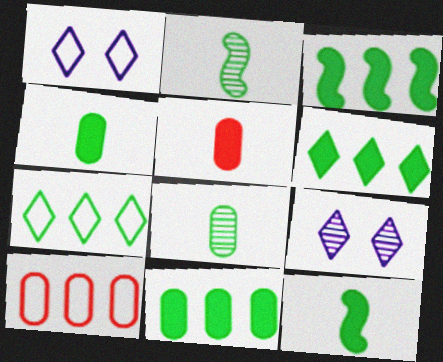[[3, 6, 11], 
[9, 10, 12]]